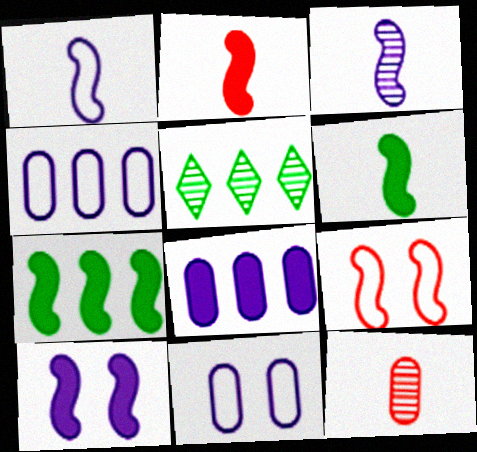[[2, 5, 11], 
[2, 7, 10], 
[3, 7, 9]]